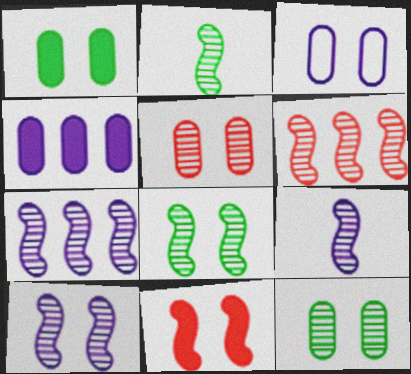[[1, 3, 5], 
[2, 6, 10], 
[6, 8, 9], 
[7, 9, 10]]